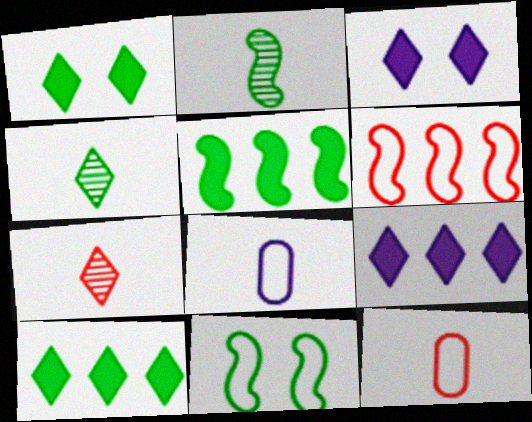[[2, 5, 11]]